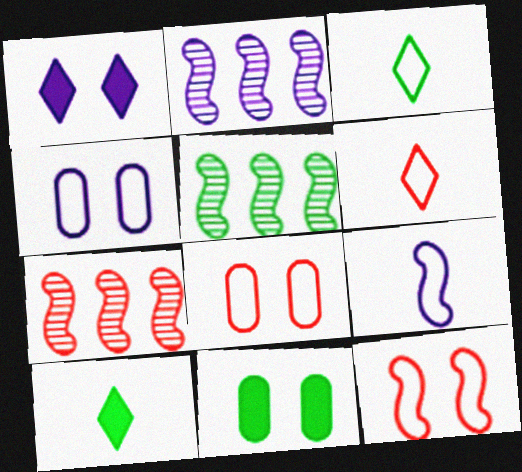[[2, 5, 7], 
[2, 6, 11], 
[2, 8, 10], 
[3, 5, 11], 
[4, 7, 10]]